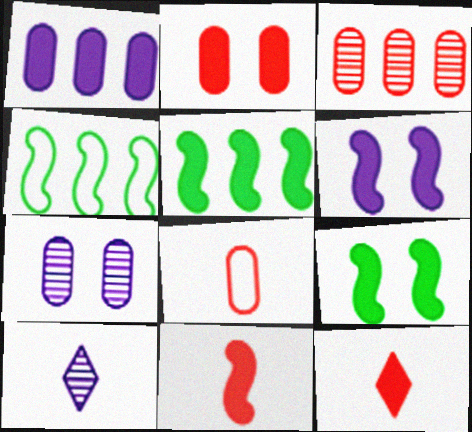[[1, 9, 12], 
[2, 3, 8], 
[2, 4, 10], 
[4, 7, 12], 
[5, 6, 11]]